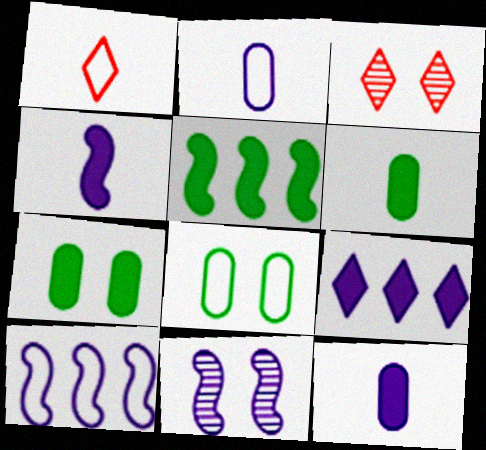[[1, 8, 10], 
[2, 3, 5], 
[2, 9, 11], 
[3, 6, 10], 
[4, 10, 11]]